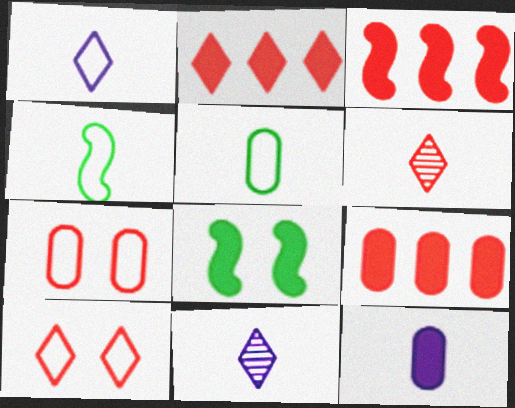[[2, 3, 9], 
[2, 6, 10], 
[2, 8, 12], 
[3, 6, 7], 
[4, 6, 12]]